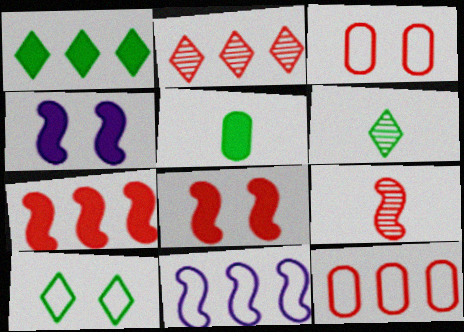[[1, 6, 10], 
[2, 7, 12], 
[4, 6, 12]]